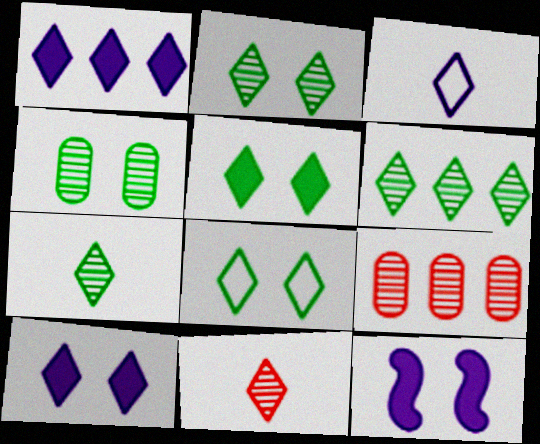[[1, 8, 11], 
[2, 5, 8], 
[2, 6, 7]]